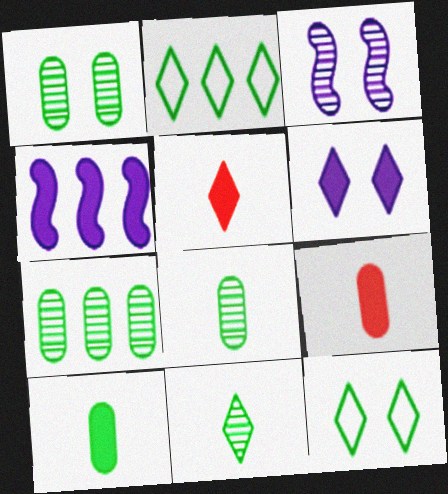[[1, 7, 8], 
[2, 3, 9]]